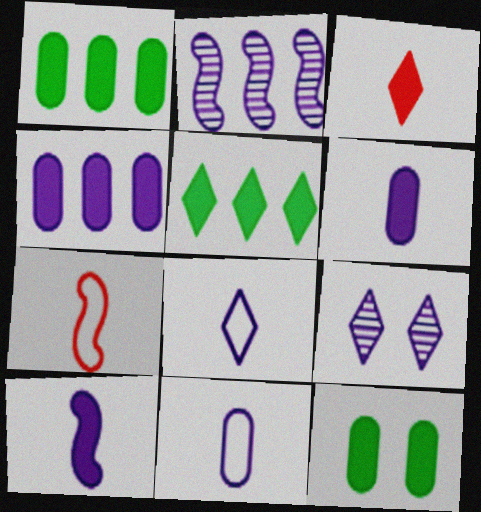[[1, 7, 9]]